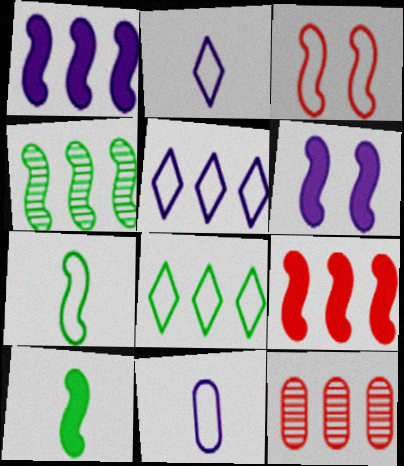[[1, 8, 12], 
[3, 8, 11], 
[6, 9, 10]]